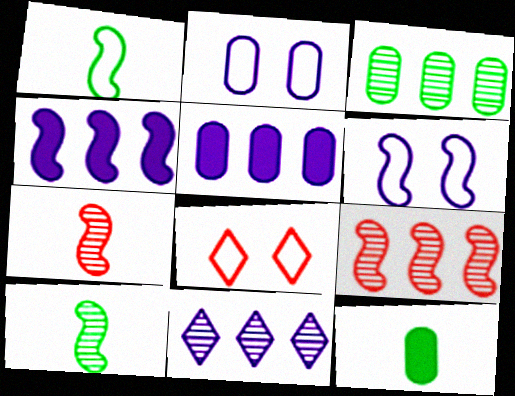[[3, 9, 11], 
[5, 8, 10]]